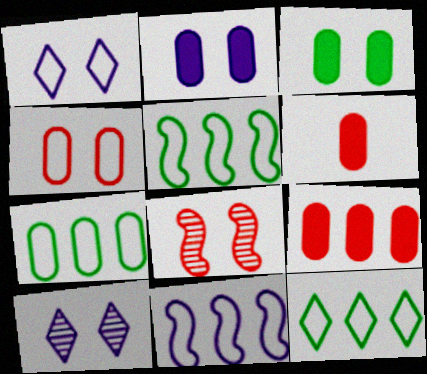[[1, 3, 8], 
[5, 6, 10], 
[5, 7, 12]]